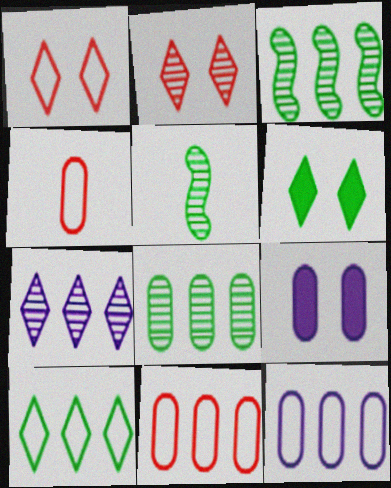[[4, 8, 9]]